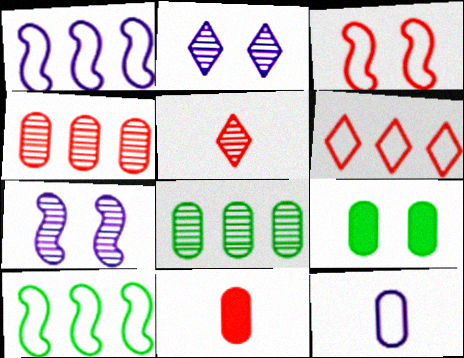[[1, 5, 9], 
[2, 3, 9], 
[2, 10, 11], 
[4, 9, 12], 
[5, 7, 8]]